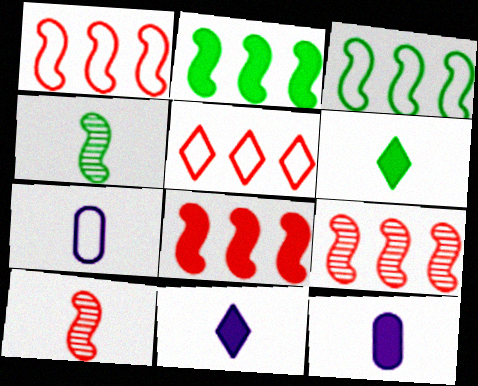[[1, 8, 9], 
[6, 7, 10]]